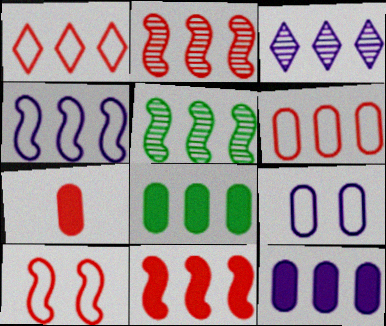[[1, 5, 12], 
[3, 4, 12], 
[4, 5, 11]]